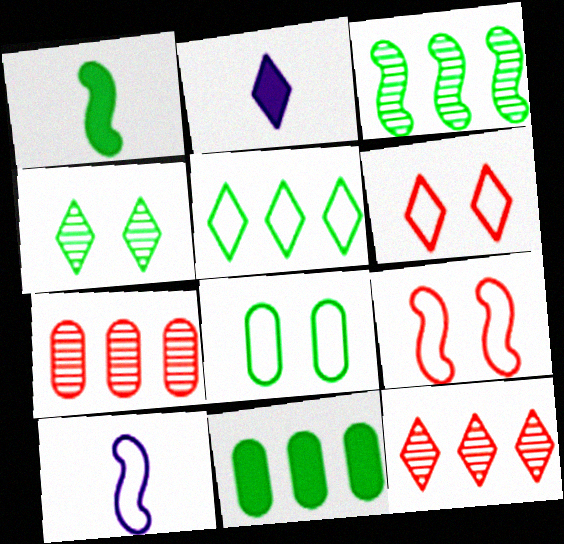[[3, 5, 11]]